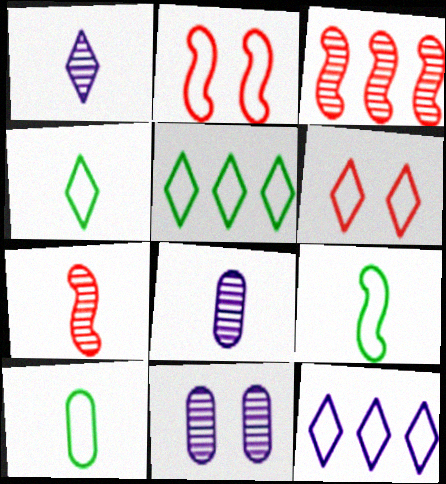[[2, 10, 12], 
[4, 6, 12], 
[4, 9, 10]]